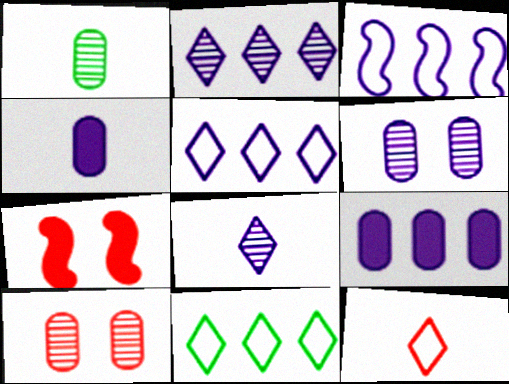[[1, 5, 7], 
[2, 3, 9]]